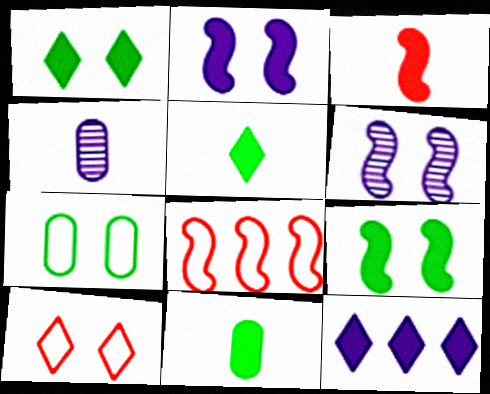[[1, 4, 8]]